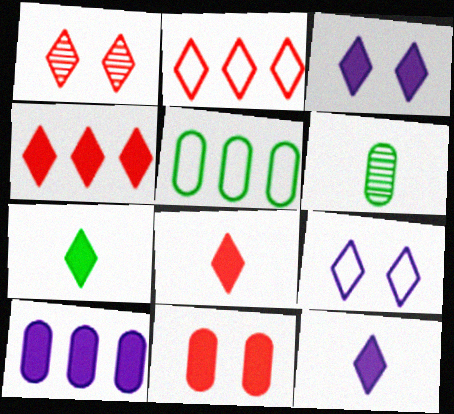[[1, 2, 8], 
[3, 4, 7], 
[7, 8, 12]]